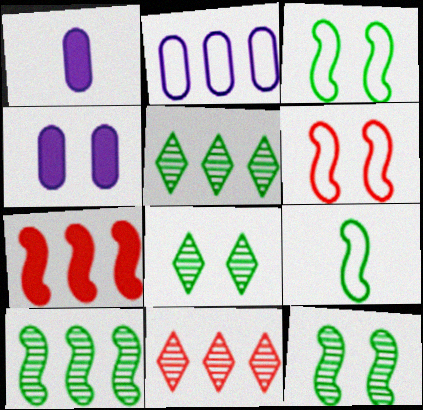[[1, 3, 11], 
[1, 5, 6], 
[2, 5, 7], 
[4, 6, 8], 
[4, 9, 11]]